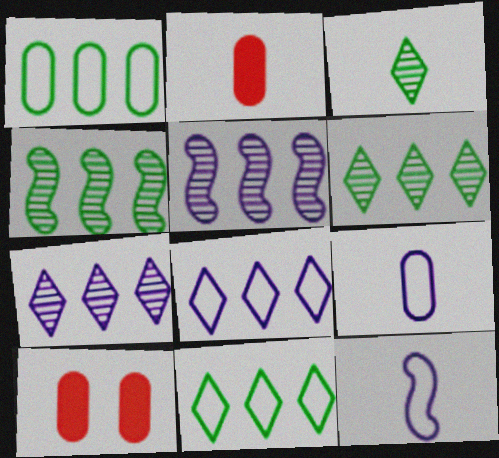[[2, 3, 12], 
[6, 10, 12]]